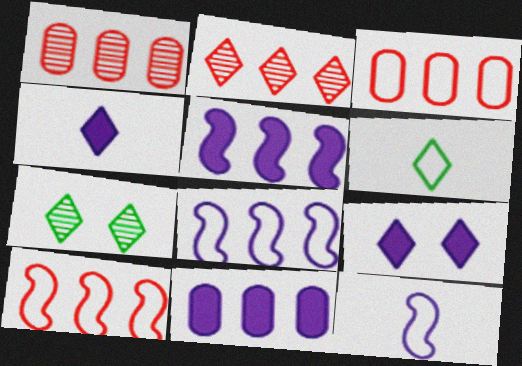[[2, 6, 9]]